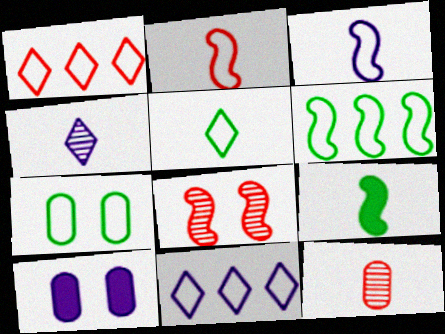[[1, 3, 7], 
[2, 7, 11], 
[5, 6, 7]]